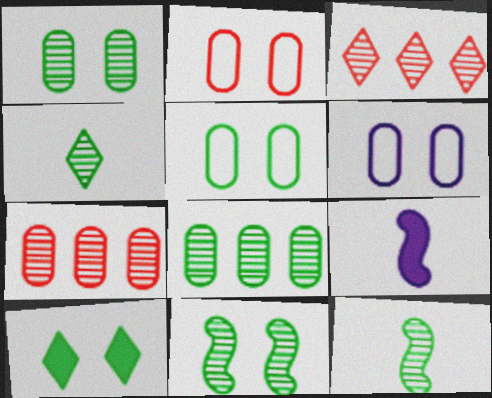[[2, 5, 6], 
[3, 5, 9], 
[4, 8, 11], 
[5, 10, 11]]